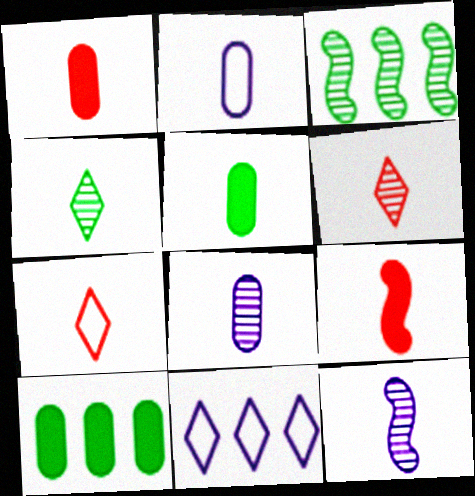[[2, 4, 9], 
[5, 7, 12]]